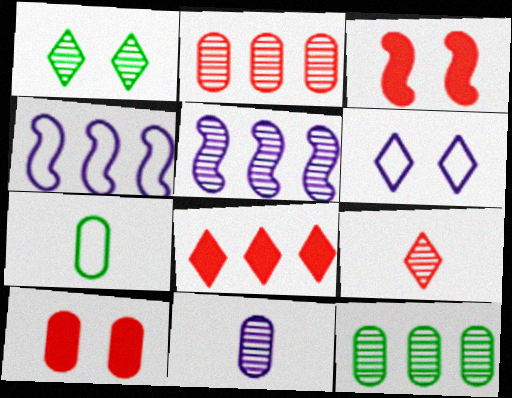[[4, 8, 12]]